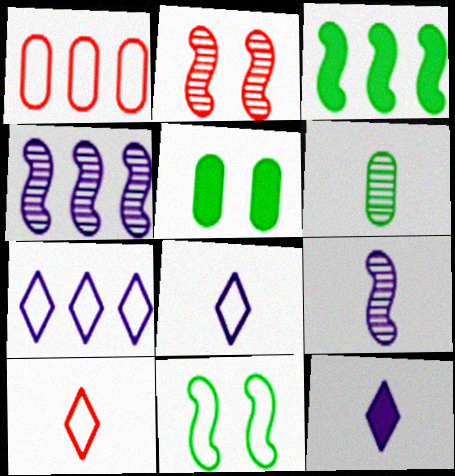[[1, 8, 11], 
[4, 5, 10]]